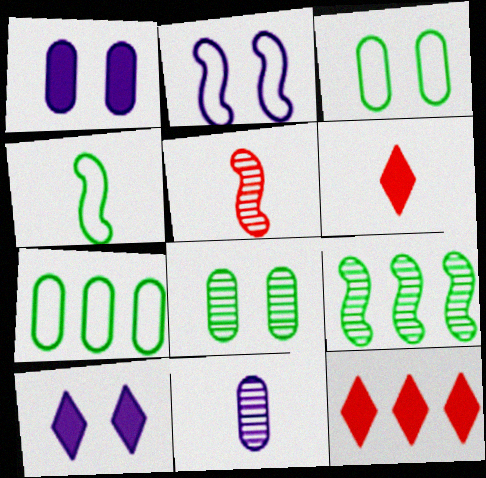[[4, 6, 11], 
[5, 7, 10]]